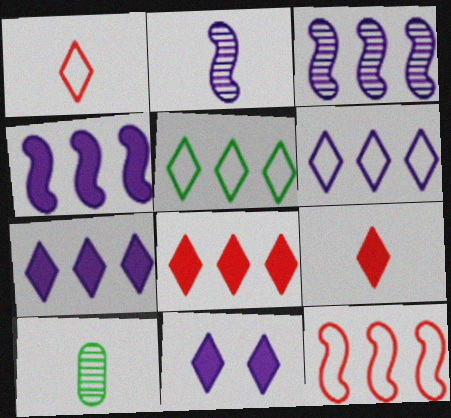[[10, 11, 12]]